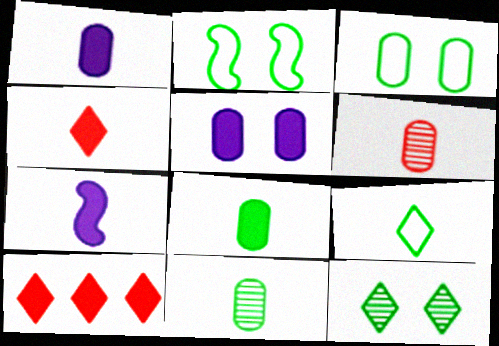[[4, 7, 8], 
[6, 7, 9]]